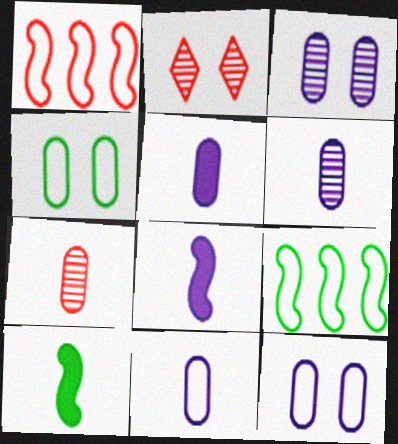[[2, 5, 9], 
[5, 6, 11]]